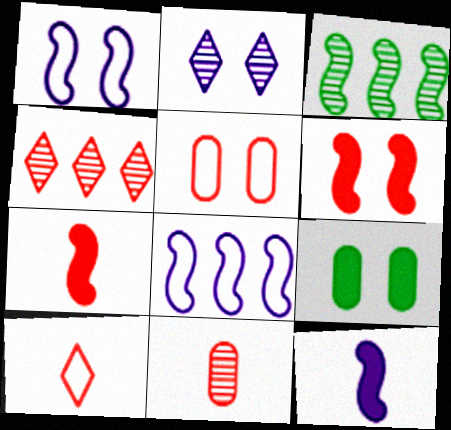[[1, 3, 7], 
[2, 3, 11], 
[4, 5, 7], 
[7, 10, 11]]